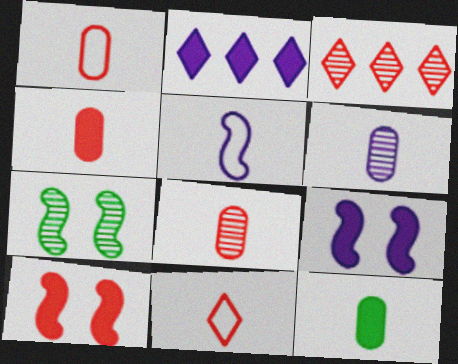[[1, 2, 7], 
[1, 3, 10], 
[1, 4, 8], 
[1, 6, 12], 
[2, 10, 12], 
[3, 6, 7]]